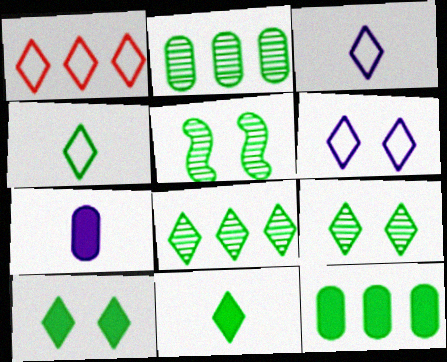[[1, 4, 6], 
[1, 5, 7], 
[4, 5, 12], 
[4, 8, 10]]